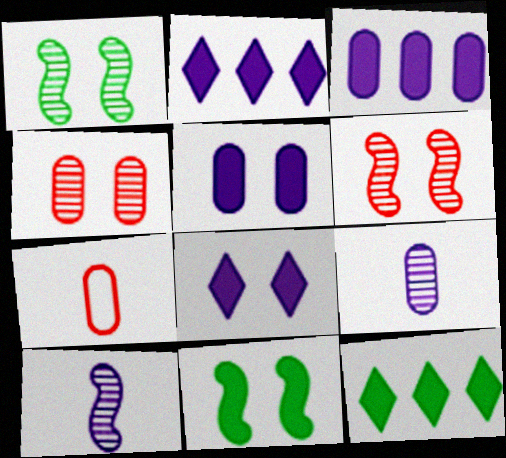[[1, 2, 7]]